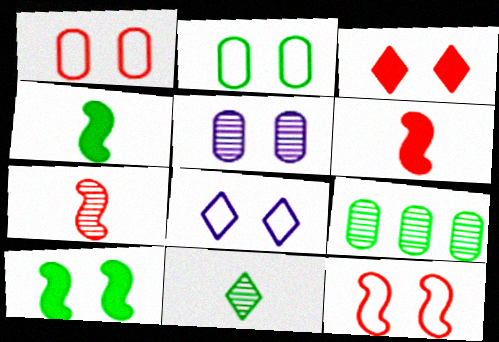[[2, 8, 12], 
[6, 8, 9]]